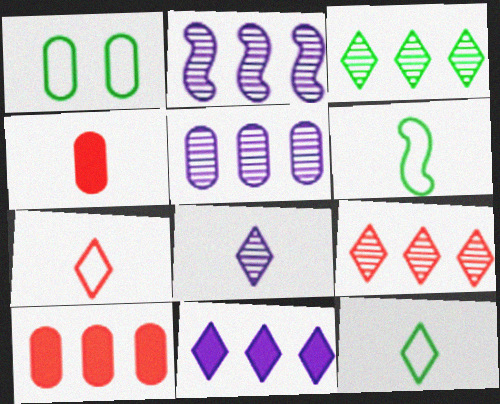[[1, 4, 5], 
[4, 6, 8]]